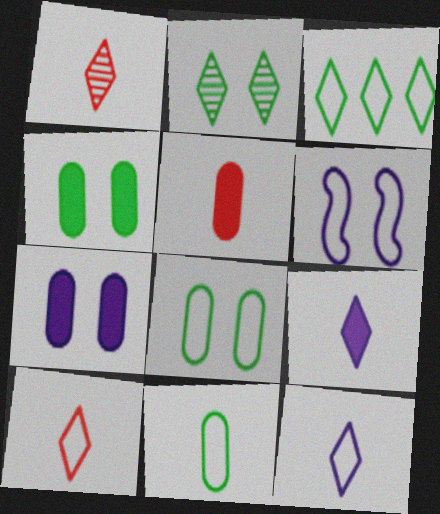[]